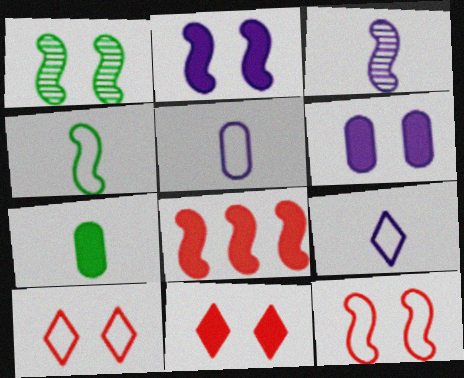[[1, 2, 12], 
[1, 6, 10]]